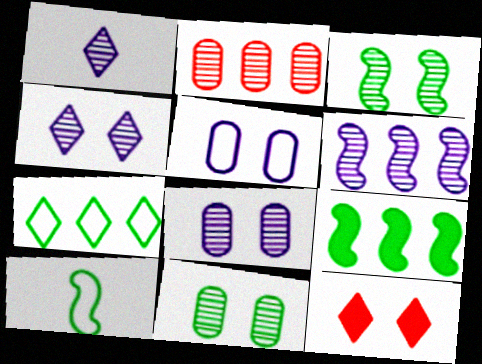[[1, 2, 3], 
[1, 6, 8], 
[1, 7, 12], 
[3, 5, 12], 
[3, 9, 10]]